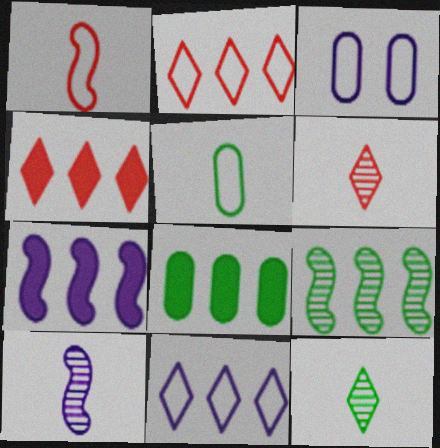[[4, 7, 8]]